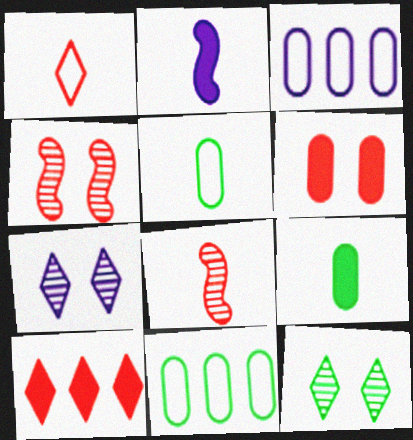[[2, 3, 7]]